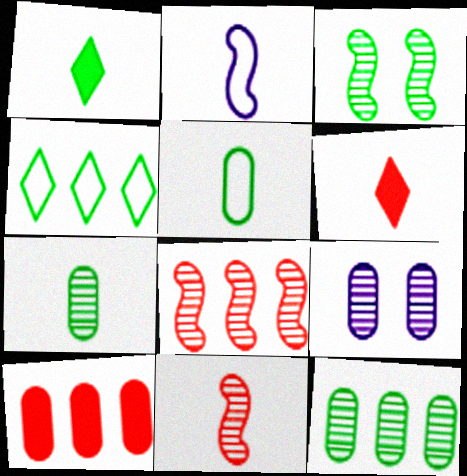[[2, 6, 7], 
[5, 9, 10]]